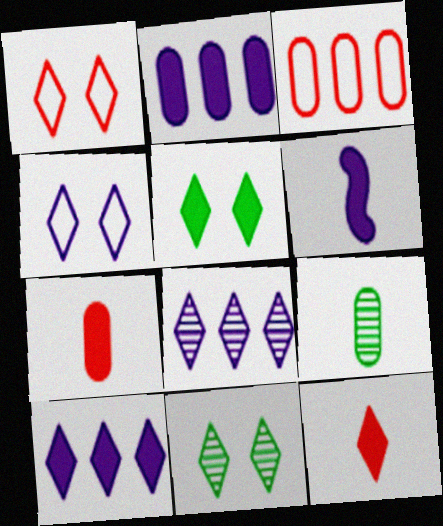[[3, 6, 11], 
[5, 10, 12]]